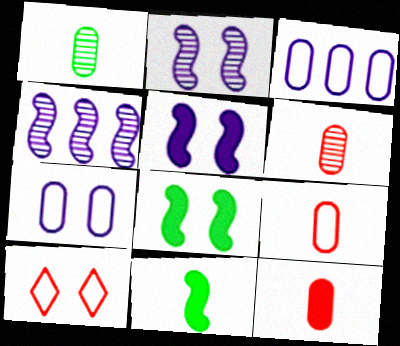[[6, 9, 12]]